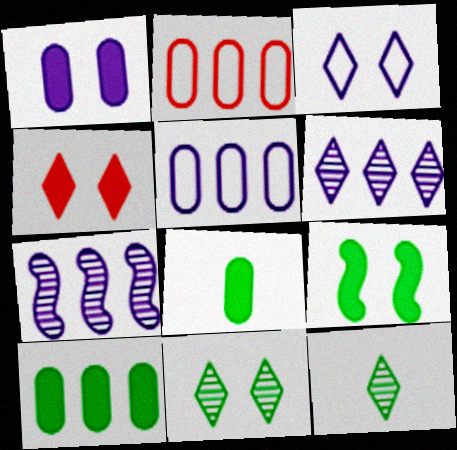[[1, 4, 9], 
[3, 4, 11]]